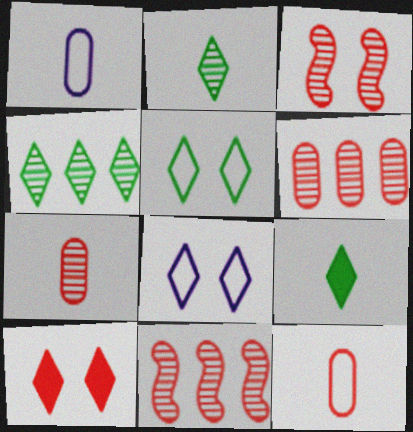[[4, 5, 9], 
[10, 11, 12]]